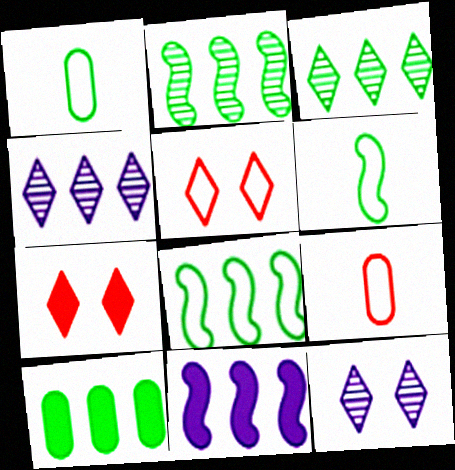[[3, 8, 10]]